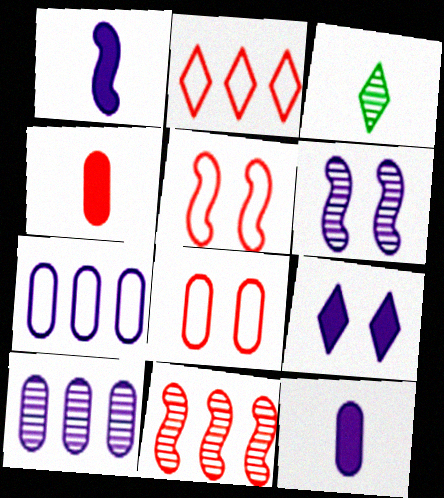[[2, 3, 9]]